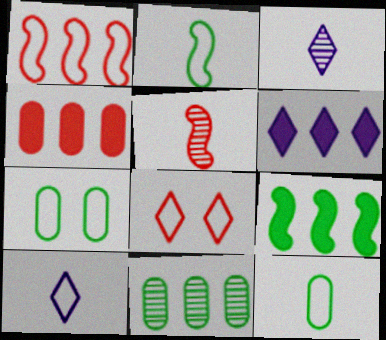[[1, 6, 11], 
[1, 7, 10], 
[4, 5, 8], 
[4, 6, 9], 
[5, 6, 7]]